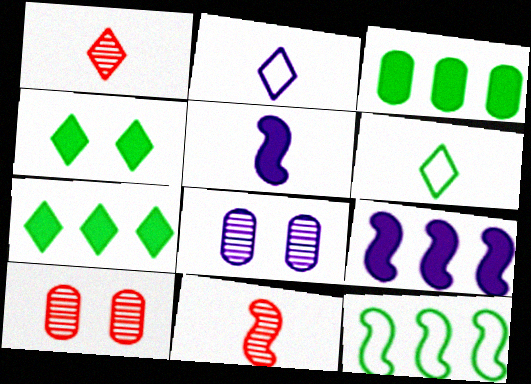[[2, 8, 9], 
[6, 9, 10]]